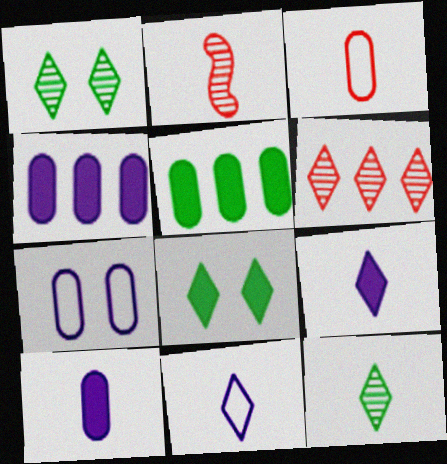[[6, 8, 11]]